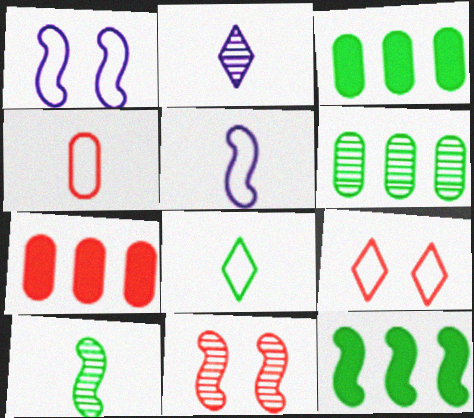[[2, 6, 11], 
[4, 5, 8], 
[5, 11, 12]]